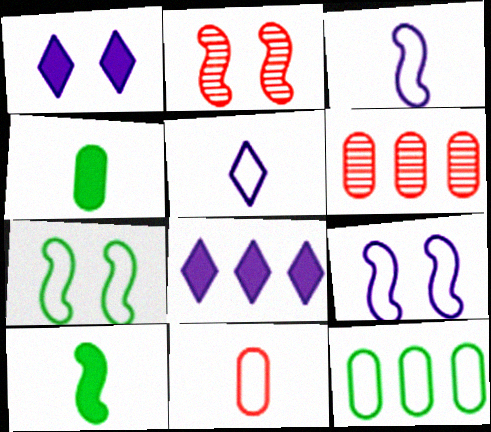[]